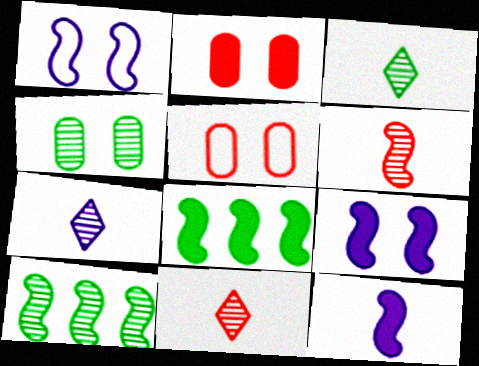[[1, 6, 8], 
[3, 4, 10], 
[3, 7, 11], 
[5, 7, 8]]